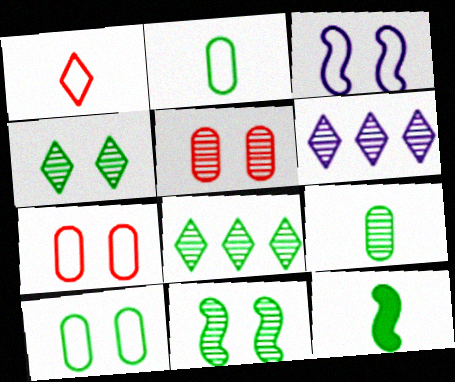[[6, 7, 12], 
[8, 9, 11], 
[8, 10, 12]]